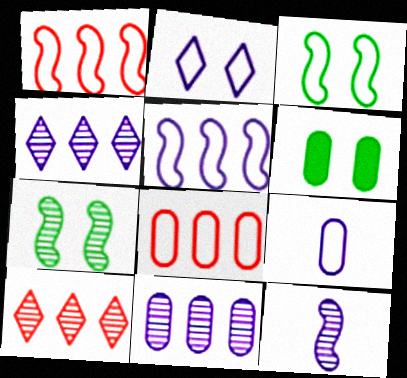[[2, 5, 9]]